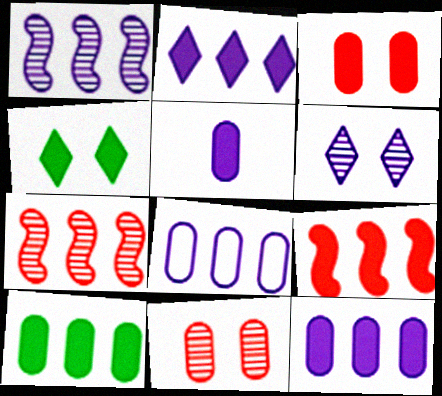[[1, 2, 8], 
[2, 9, 10], 
[3, 5, 10], 
[4, 5, 9]]